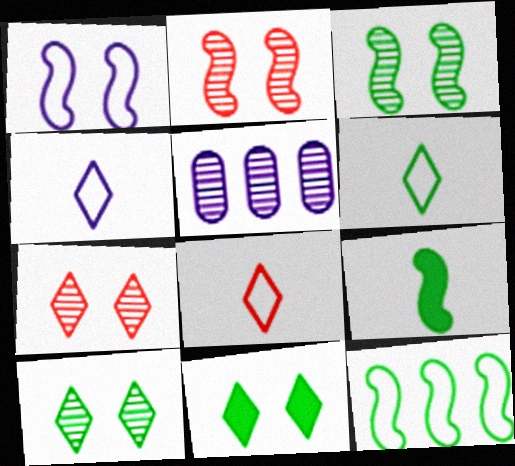[[3, 9, 12], 
[4, 6, 8]]